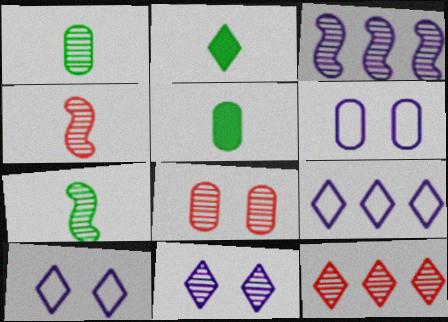[[2, 10, 12], 
[4, 8, 12]]